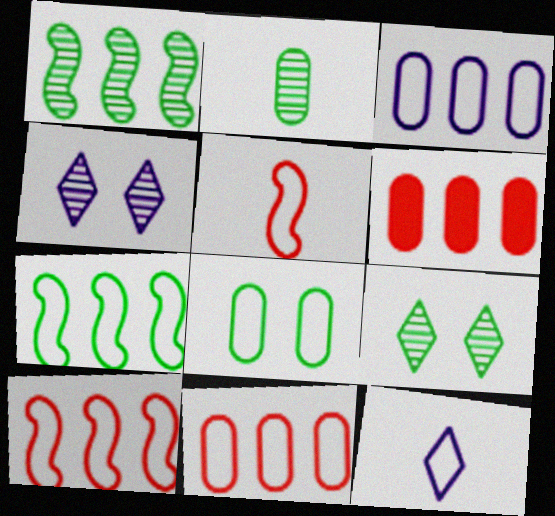[[1, 2, 9], 
[8, 10, 12]]